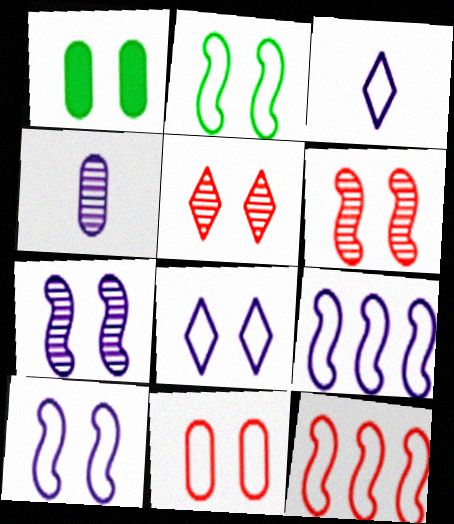[[1, 5, 10], 
[1, 6, 8], 
[2, 8, 11]]